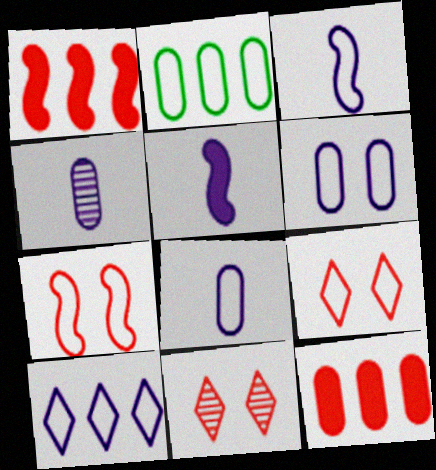[[2, 3, 9], 
[2, 5, 11], 
[3, 6, 10]]